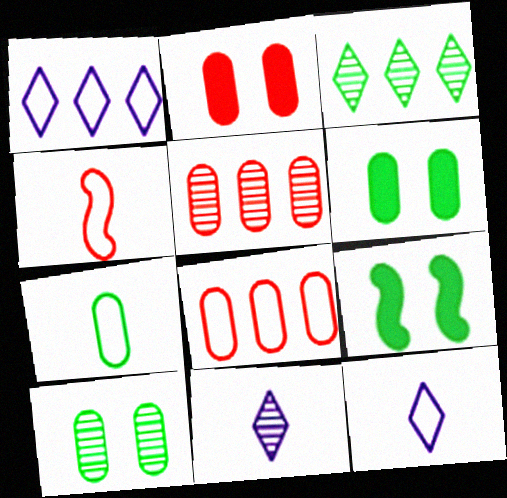[[3, 7, 9], 
[4, 7, 12], 
[5, 9, 12], 
[8, 9, 11]]